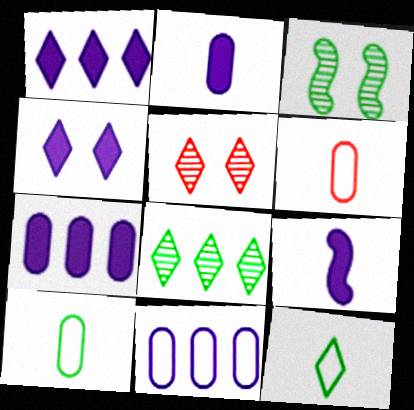[[1, 3, 6], 
[1, 5, 12], 
[4, 7, 9]]